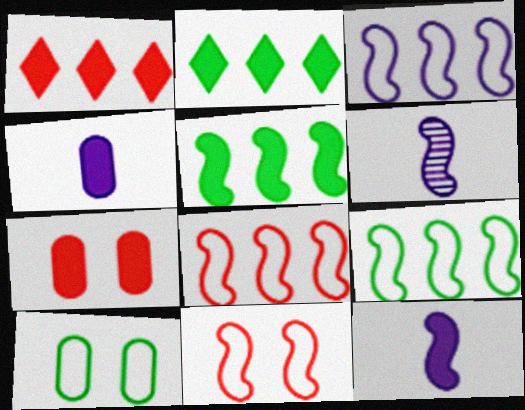[[1, 6, 10], 
[2, 7, 12], 
[3, 8, 9], 
[5, 6, 11]]